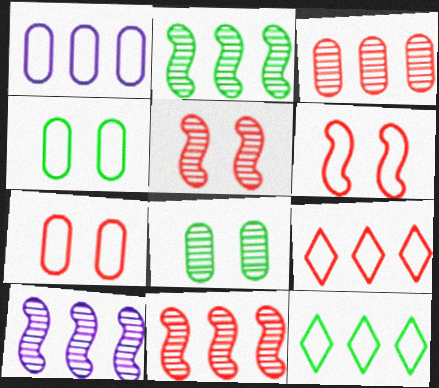[[2, 10, 11]]